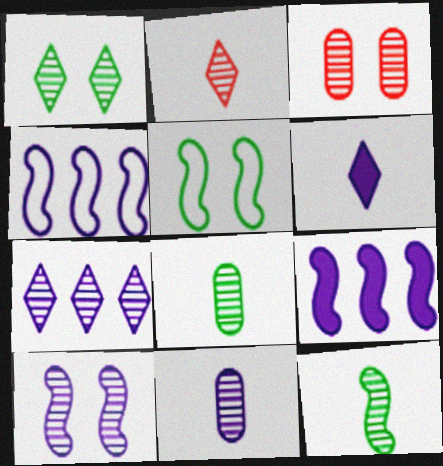[[1, 2, 7], 
[1, 3, 10], 
[2, 11, 12], 
[3, 7, 12], 
[7, 10, 11]]